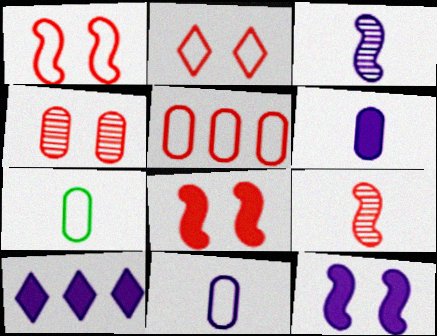[[2, 4, 8], 
[6, 10, 12]]